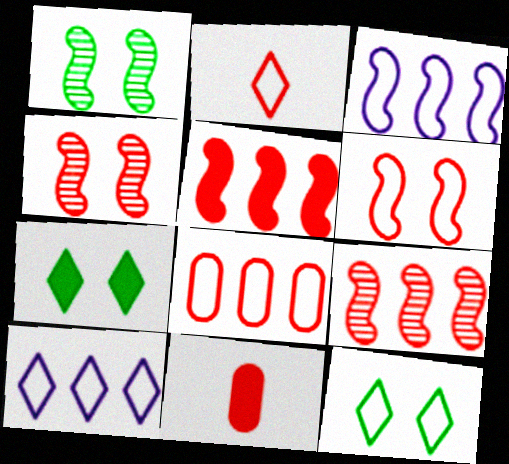[[1, 10, 11], 
[2, 6, 8], 
[2, 10, 12]]